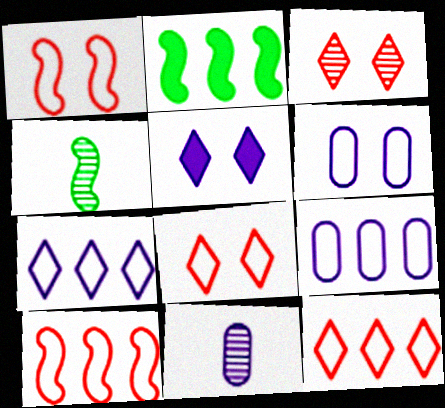[[2, 8, 11]]